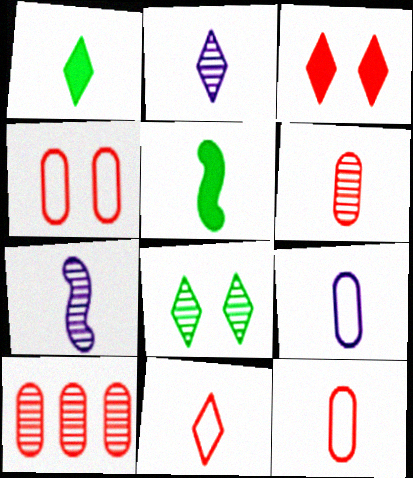[[1, 2, 11], 
[1, 7, 12], 
[2, 5, 12], 
[7, 8, 10]]